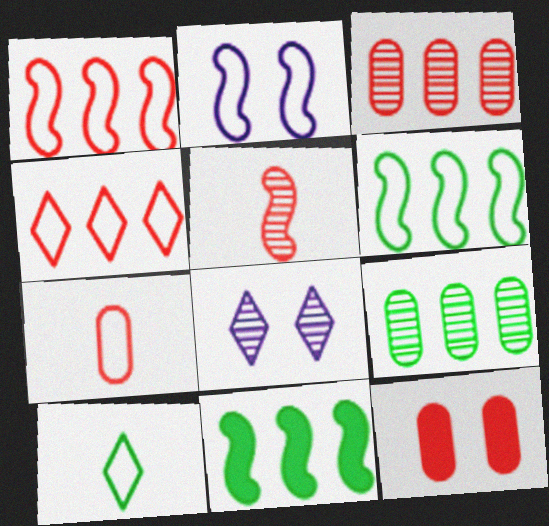[[2, 5, 11], 
[3, 7, 12], 
[4, 5, 12], 
[5, 8, 9], 
[7, 8, 11]]